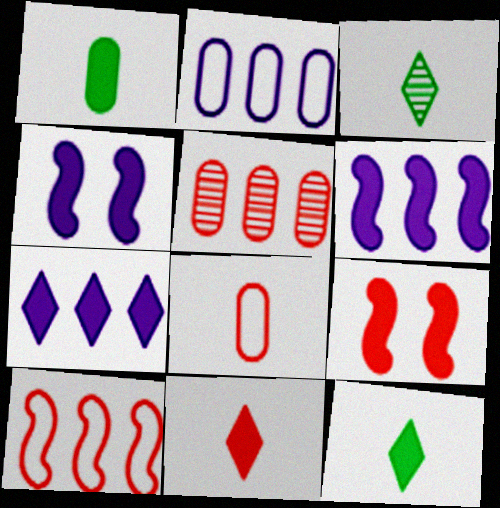[[1, 7, 9], 
[2, 3, 9]]